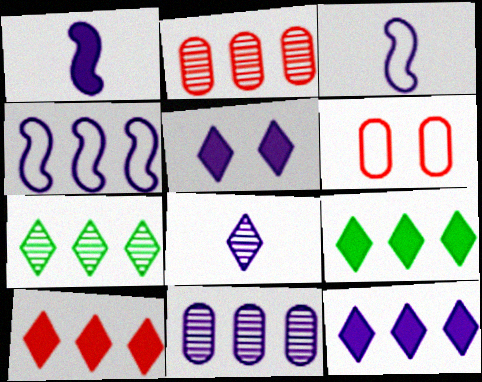[[1, 6, 7], 
[2, 4, 9], 
[3, 5, 11], 
[4, 11, 12], 
[9, 10, 12]]